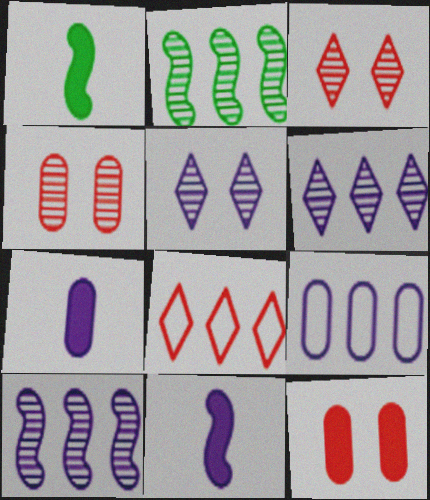[[1, 3, 9], 
[5, 9, 11]]